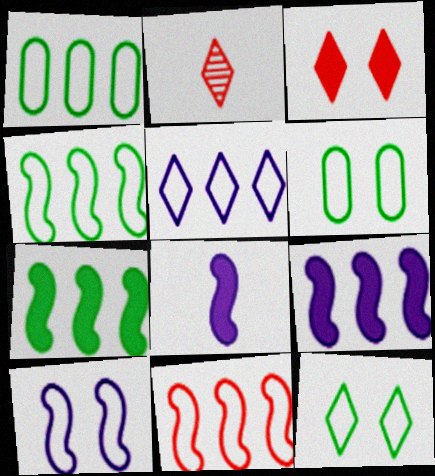[[1, 5, 11], 
[2, 6, 9]]